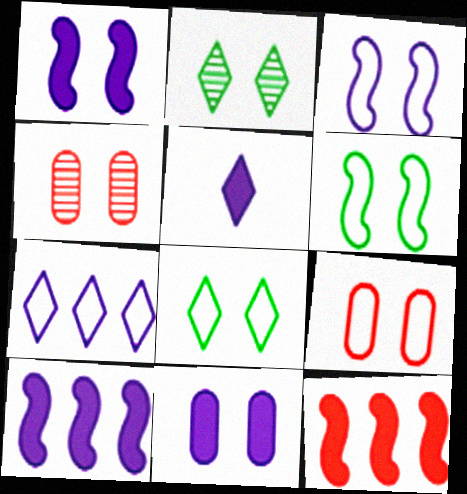[[1, 2, 9], 
[1, 4, 8], 
[3, 8, 9], 
[5, 10, 11]]